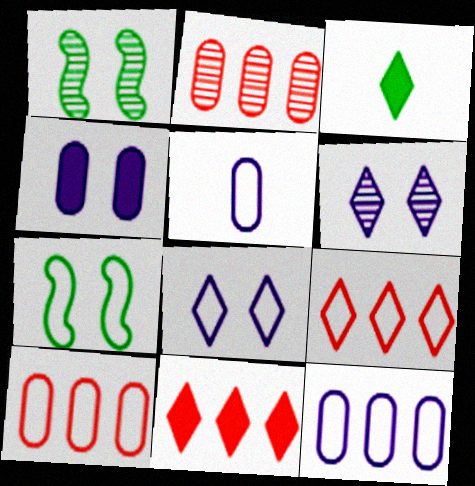[[1, 5, 11], 
[3, 6, 9], 
[5, 7, 9]]